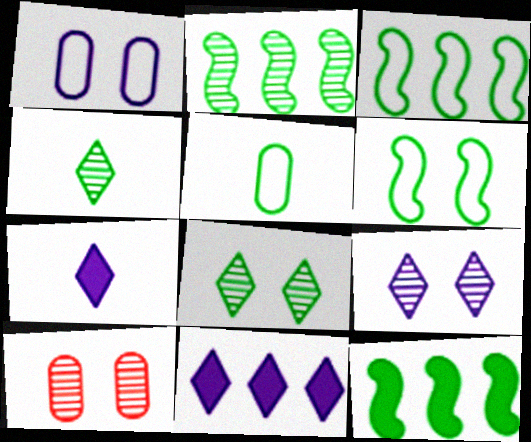[[2, 3, 12], 
[3, 7, 10], 
[5, 8, 12]]